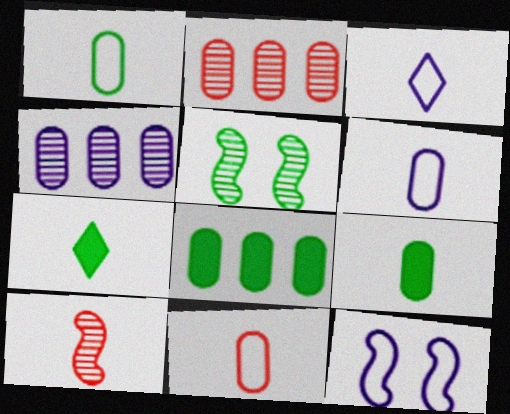[[1, 6, 11], 
[2, 7, 12], 
[3, 9, 10], 
[6, 7, 10]]